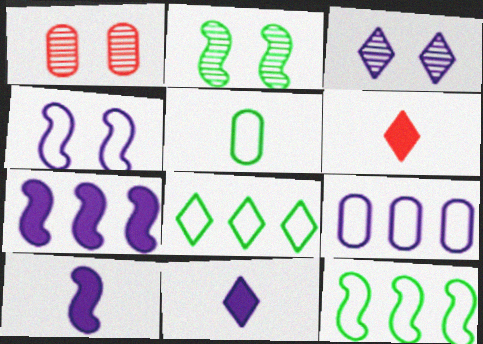[[1, 2, 3], 
[1, 8, 10], 
[1, 11, 12], 
[2, 6, 9], 
[3, 6, 8], 
[3, 9, 10]]